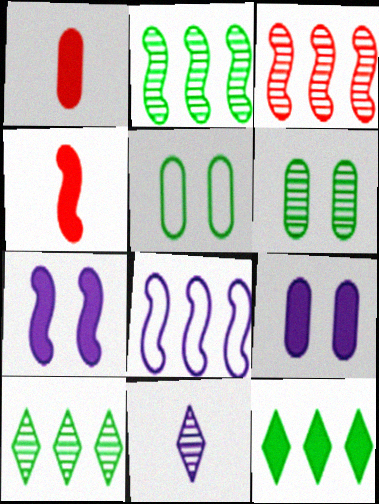[[1, 7, 12], 
[3, 6, 11], 
[4, 9, 12], 
[8, 9, 11]]